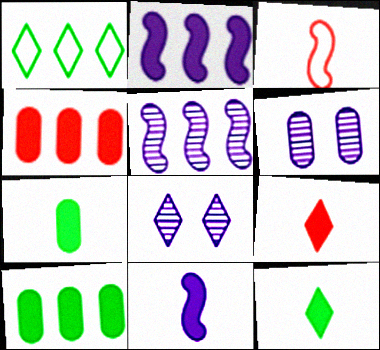[[1, 4, 5], 
[1, 8, 9], 
[3, 8, 10], 
[7, 9, 11]]